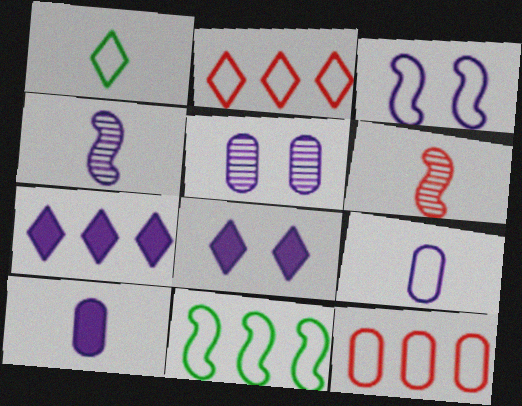[[1, 3, 12], 
[1, 6, 10], 
[3, 5, 8]]